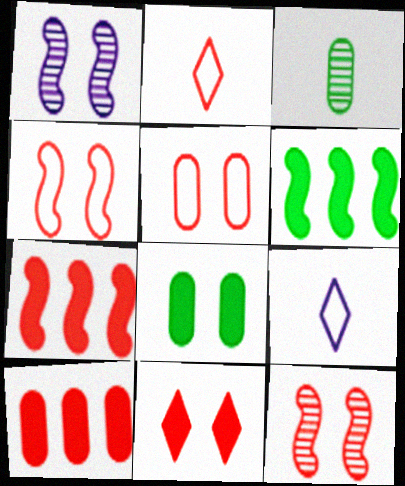[[2, 10, 12], 
[5, 11, 12]]